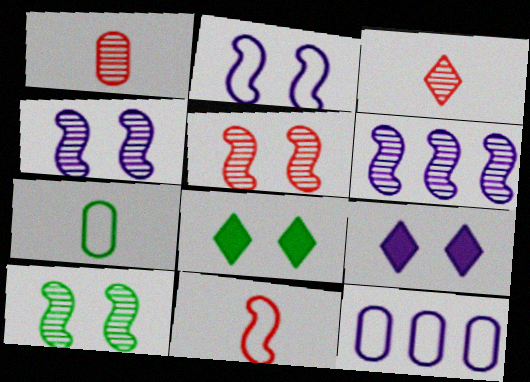[[4, 5, 10]]